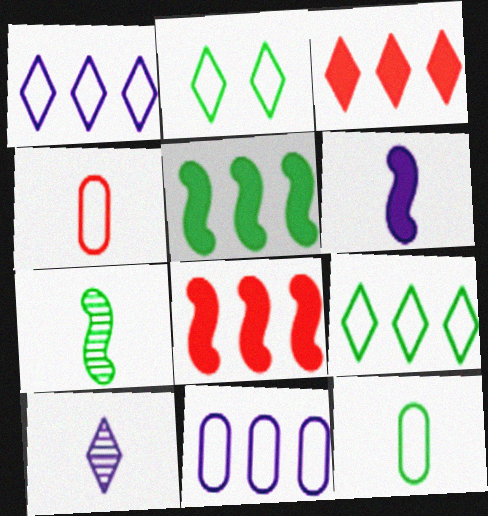[[2, 3, 10]]